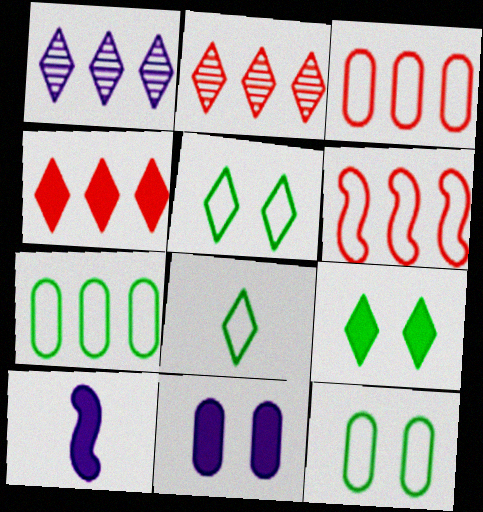[[2, 10, 12]]